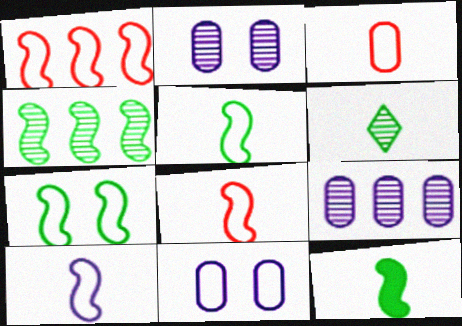[[1, 7, 10], 
[4, 7, 12], 
[5, 8, 10]]